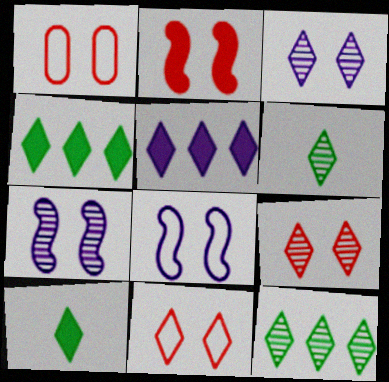[[1, 2, 9], 
[5, 6, 11]]